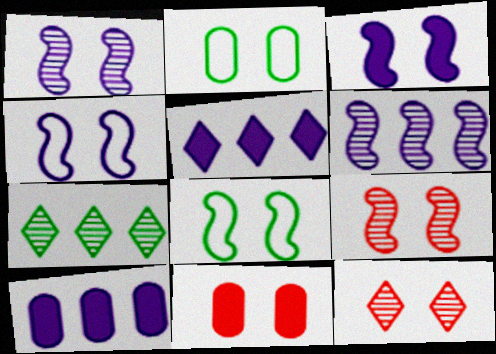[[1, 3, 4], 
[2, 3, 12], 
[3, 8, 9]]